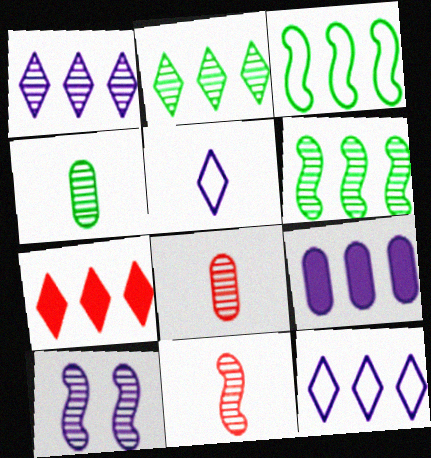[[2, 7, 12], 
[2, 8, 10], 
[5, 9, 10], 
[6, 10, 11]]